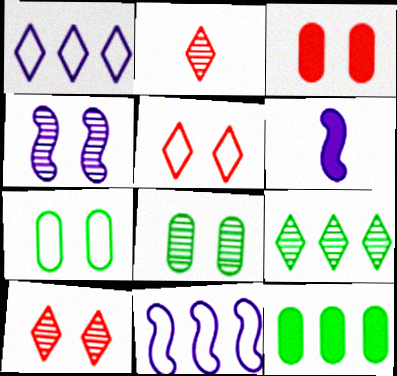[[4, 6, 11], 
[4, 8, 10]]